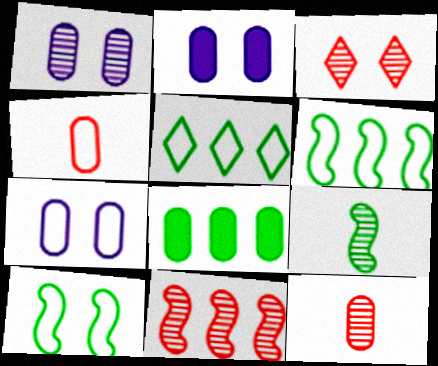[[1, 2, 7], 
[1, 4, 8], 
[2, 3, 10], 
[3, 11, 12], 
[7, 8, 12]]